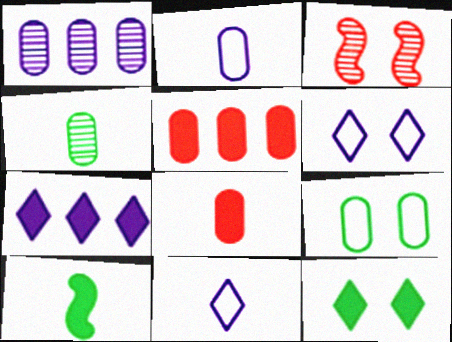[[1, 8, 9], 
[2, 4, 8]]